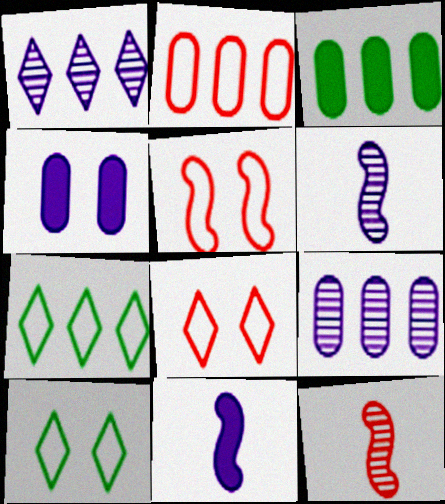[[2, 3, 9], 
[3, 6, 8], 
[4, 7, 12]]